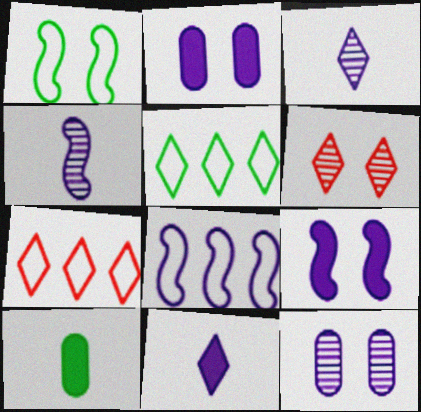[[1, 2, 6], 
[2, 3, 8], 
[4, 8, 9], 
[5, 6, 11], 
[6, 8, 10], 
[8, 11, 12]]